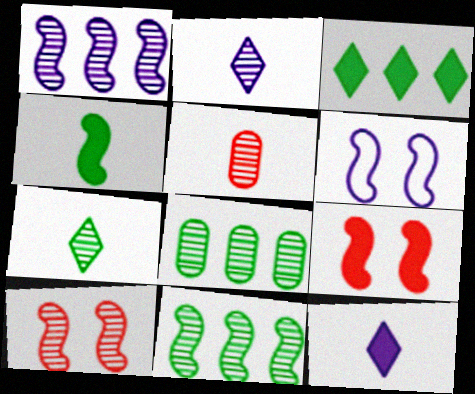[[2, 8, 10], 
[3, 5, 6]]